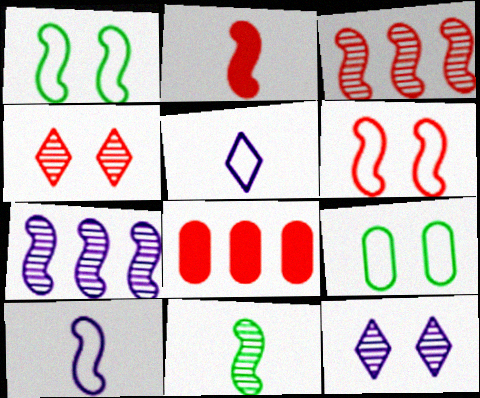[[1, 2, 7], 
[2, 3, 6], 
[2, 10, 11]]